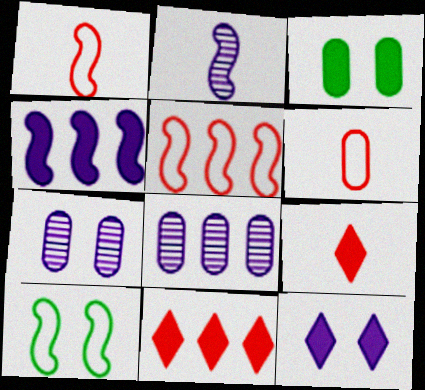[[3, 4, 9], 
[3, 6, 8], 
[8, 9, 10]]